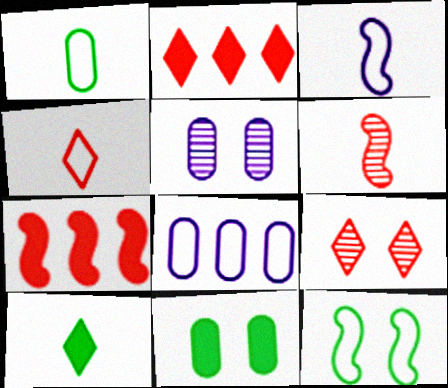[[1, 3, 4], 
[2, 4, 9], 
[4, 8, 12]]